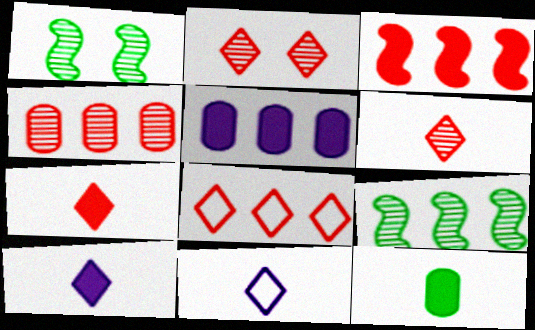[[2, 7, 8], 
[3, 4, 8], 
[5, 8, 9]]